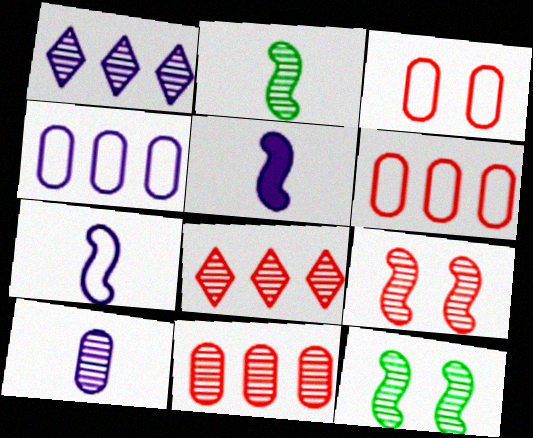[[8, 10, 12]]